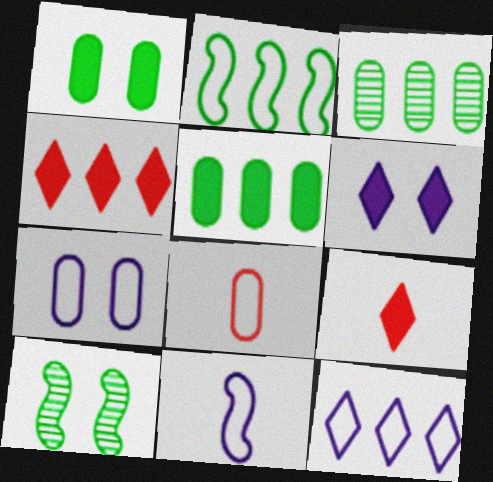[[7, 11, 12]]